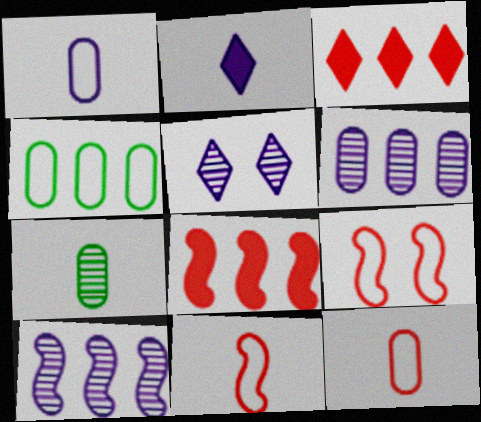[[2, 7, 11], 
[3, 4, 10]]